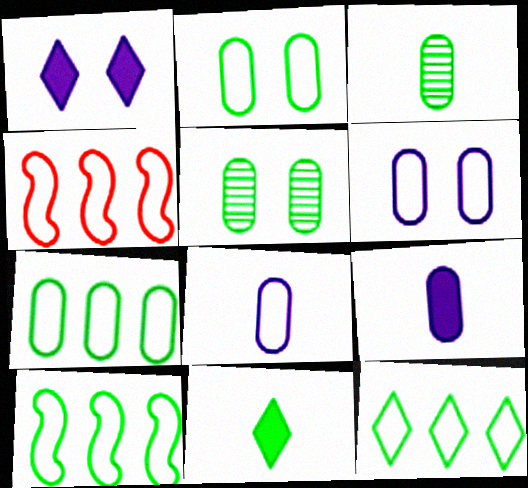[[1, 3, 4], 
[5, 10, 11], 
[7, 10, 12]]